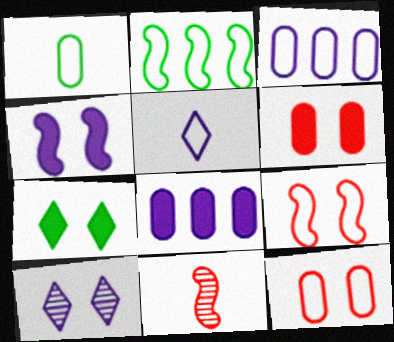[[1, 3, 12], 
[2, 4, 11], 
[2, 5, 12], 
[3, 7, 11], 
[4, 6, 7]]